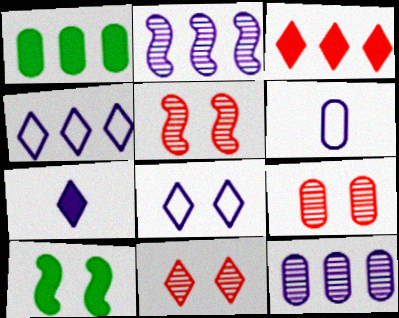[[1, 6, 9], 
[5, 9, 11], 
[8, 9, 10]]